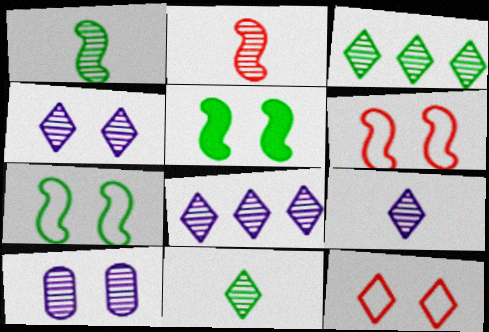[[2, 3, 10], 
[4, 8, 9], 
[5, 10, 12]]